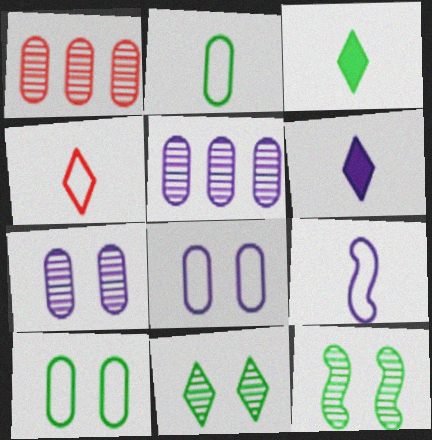[[2, 4, 9]]